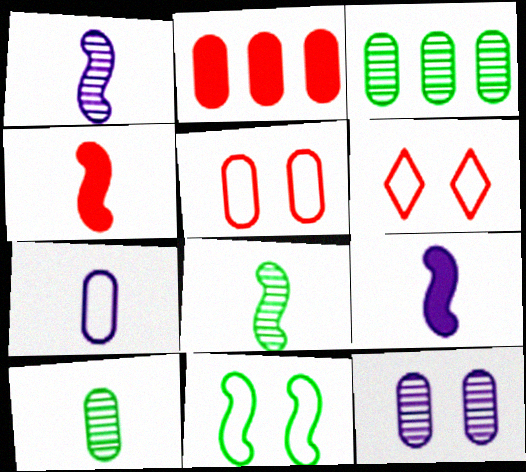[[3, 6, 9]]